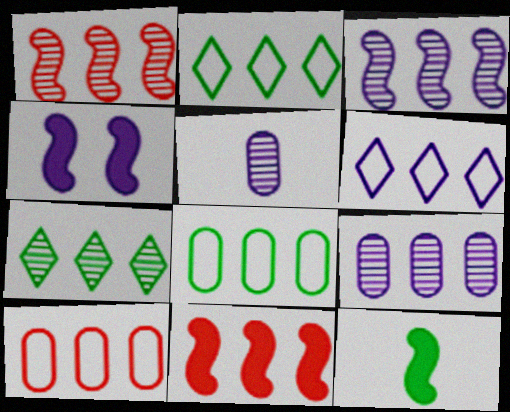[[1, 7, 9], 
[2, 9, 11], 
[4, 5, 6], 
[4, 11, 12]]